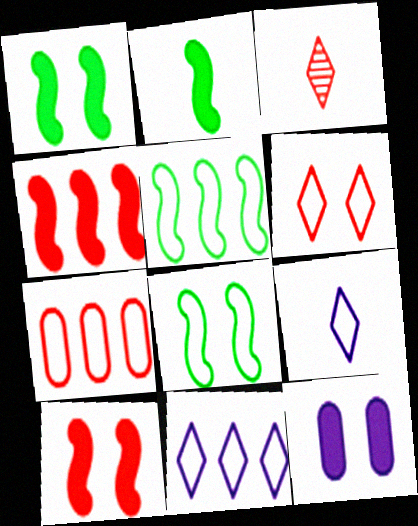[[3, 5, 12], 
[3, 7, 10], 
[5, 7, 11], 
[7, 8, 9]]